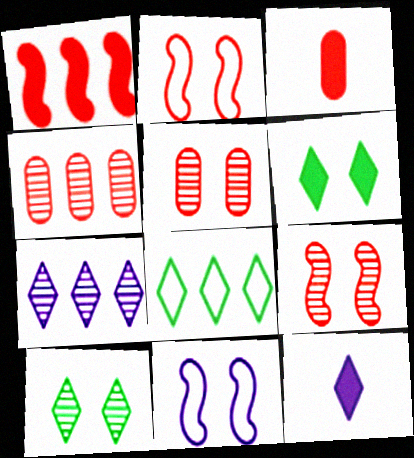[[5, 6, 11]]